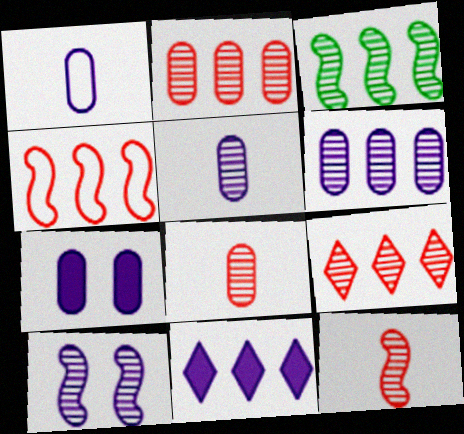[[1, 6, 7], 
[1, 10, 11], 
[3, 6, 9], 
[3, 10, 12]]